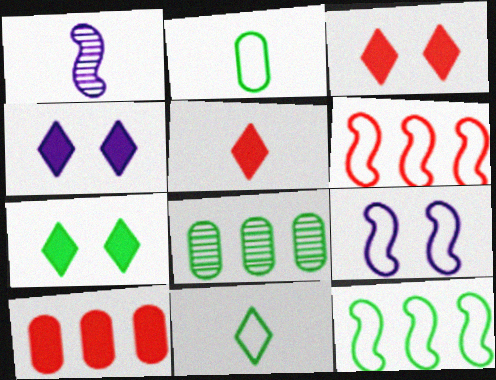[[1, 2, 5], 
[3, 4, 7], 
[5, 8, 9]]